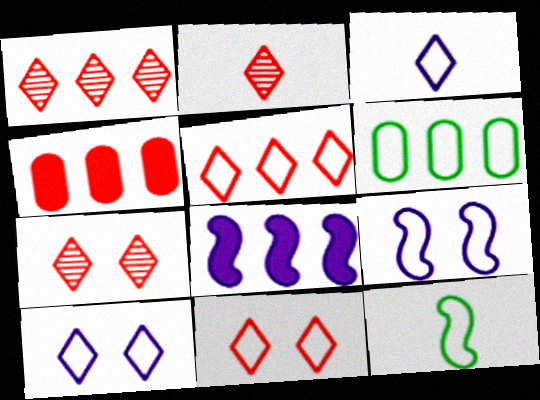[[1, 2, 7], 
[1, 6, 8]]